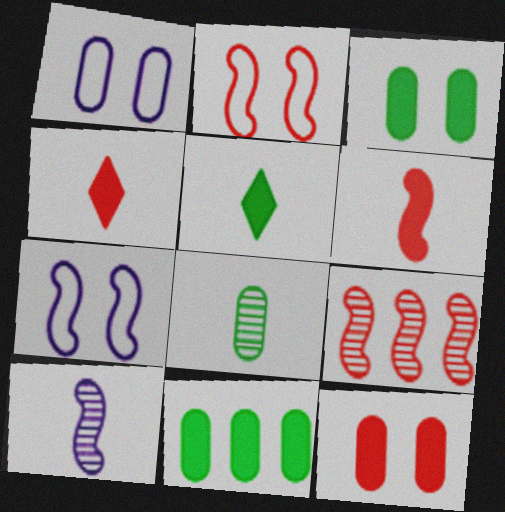[[1, 5, 9], 
[2, 6, 9]]